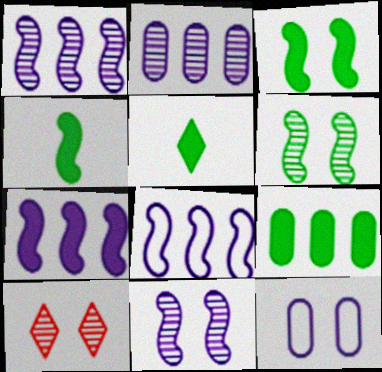[[1, 7, 8], 
[3, 5, 9], 
[3, 10, 12]]